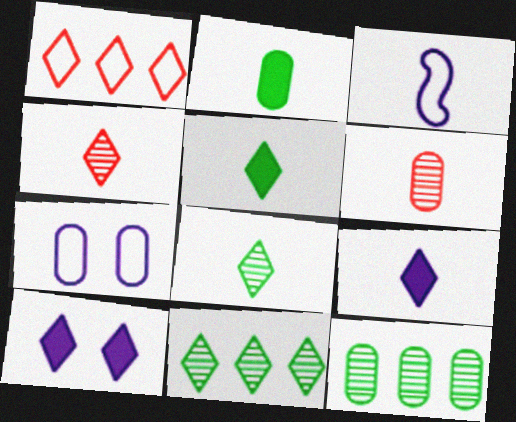[[1, 8, 10], 
[2, 3, 4], 
[3, 5, 6]]